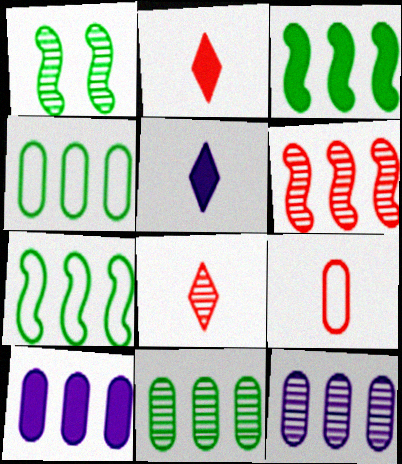[[1, 8, 12]]